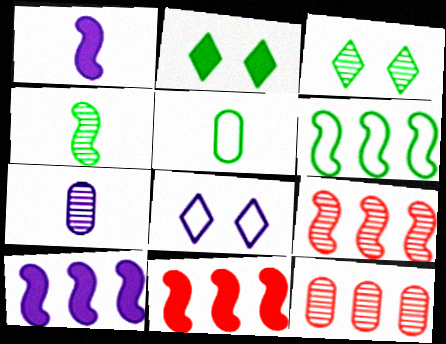[[3, 7, 9], 
[6, 9, 10], 
[7, 8, 10]]